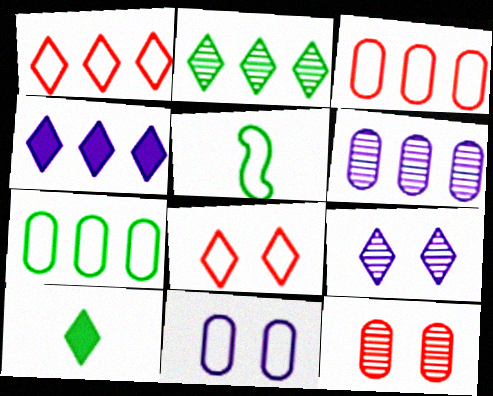[[1, 2, 4], 
[1, 5, 11], 
[1, 9, 10], 
[4, 5, 12]]